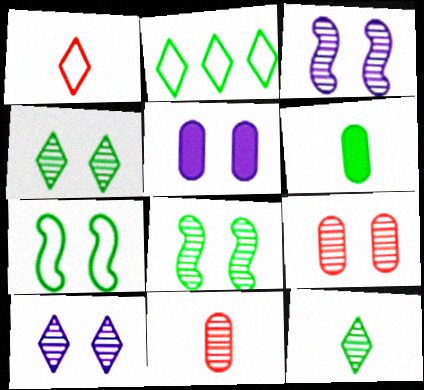[[2, 6, 8], 
[3, 4, 9], 
[8, 9, 10]]